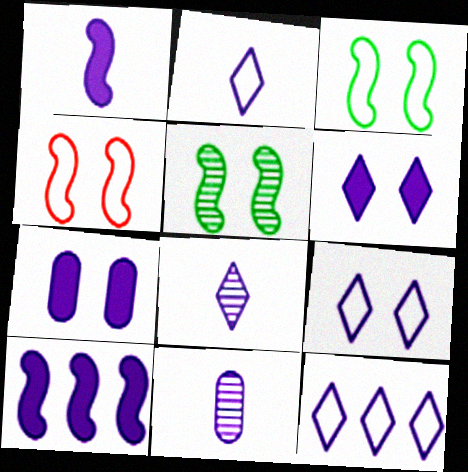[[1, 2, 11], 
[2, 9, 12], 
[6, 8, 12], 
[9, 10, 11]]